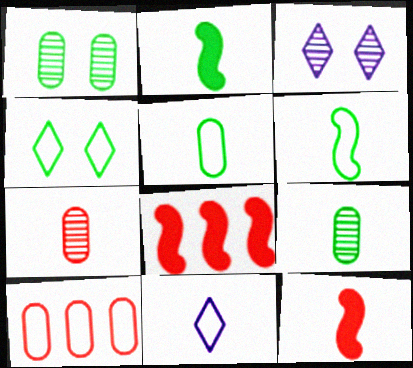[[1, 8, 11], 
[2, 3, 10], 
[2, 7, 11], 
[3, 5, 8], 
[9, 11, 12]]